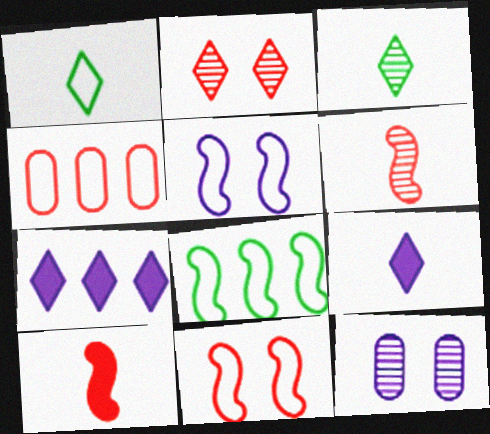[[1, 2, 7], 
[1, 4, 5], 
[2, 4, 10]]